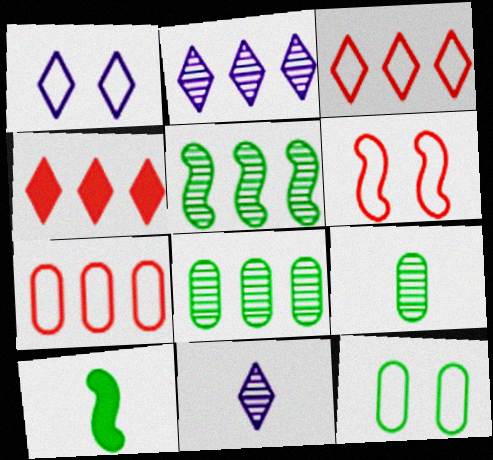[[1, 6, 12]]